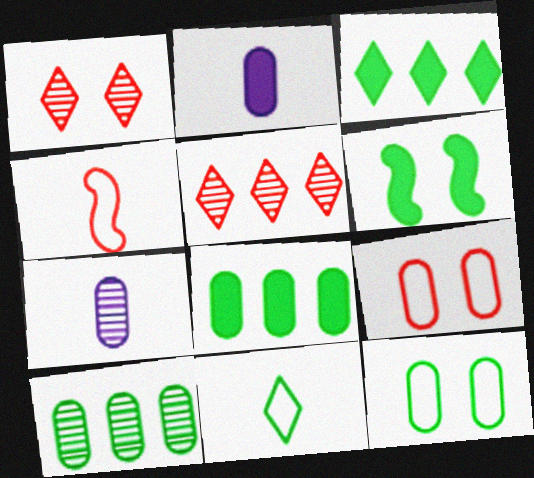[[2, 9, 10], 
[6, 10, 11], 
[7, 8, 9]]